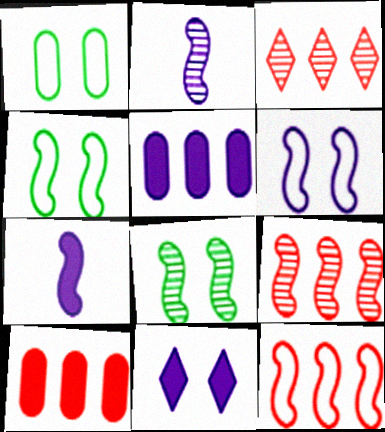[[1, 3, 7], 
[2, 8, 9], 
[3, 10, 12], 
[4, 7, 9], 
[5, 7, 11], 
[7, 8, 12]]